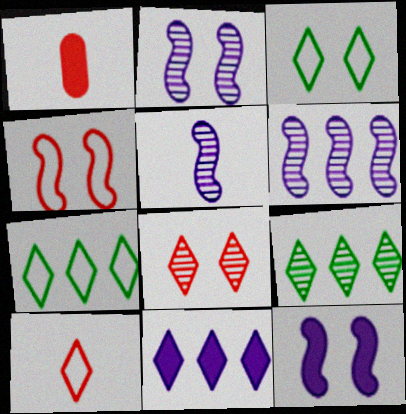[[1, 2, 7], 
[1, 3, 6], 
[2, 5, 6]]